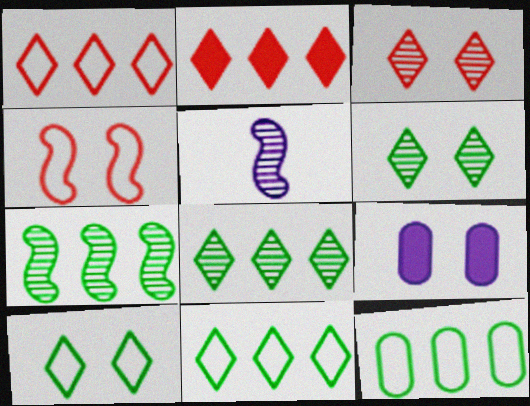[[4, 6, 9]]